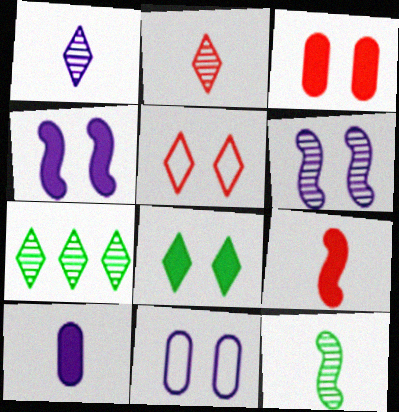[[3, 4, 8], 
[7, 9, 11]]